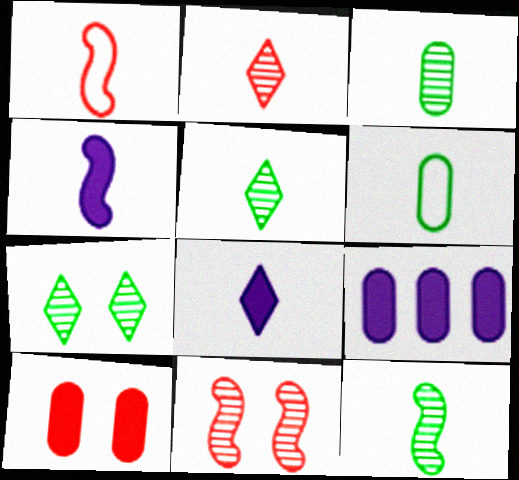[[1, 3, 8], 
[1, 4, 12], 
[1, 7, 9], 
[2, 4, 6], 
[3, 5, 12]]